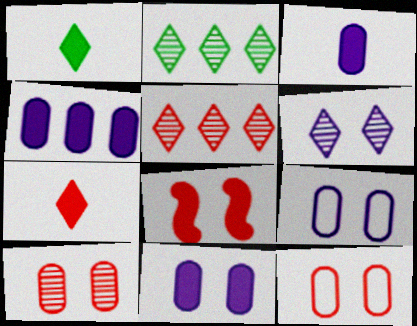[[1, 4, 8], 
[3, 4, 11]]